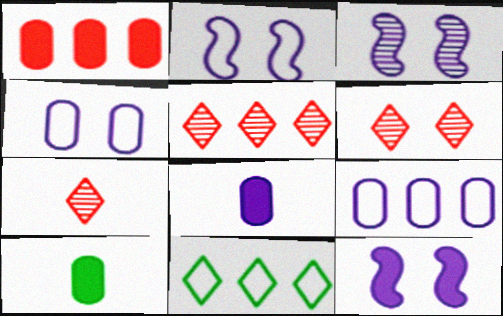[[2, 3, 12], 
[2, 5, 10], 
[5, 6, 7]]